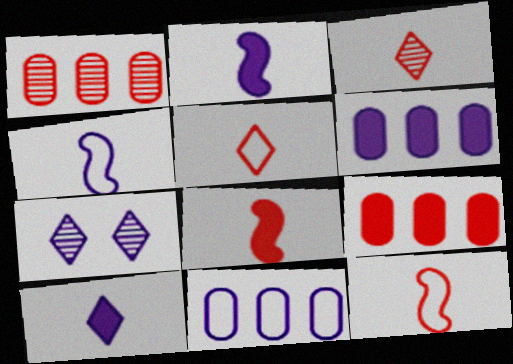[[2, 7, 11], 
[4, 6, 7]]